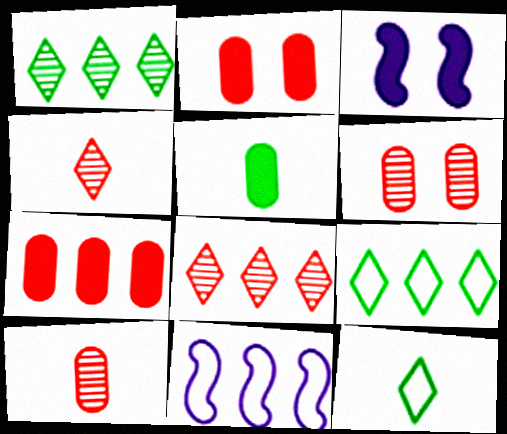[[1, 7, 11], 
[3, 9, 10]]